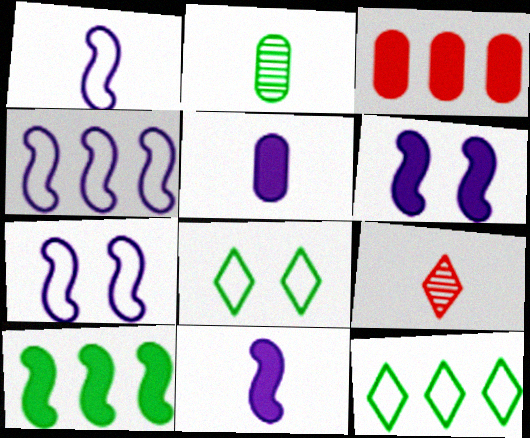[[1, 4, 7], 
[2, 8, 10]]